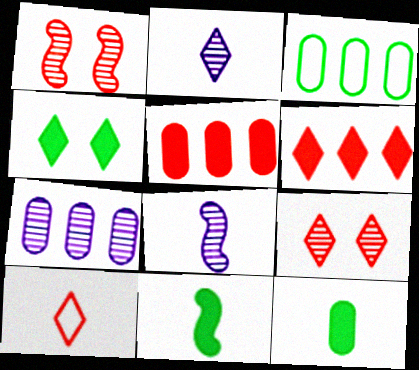[[1, 5, 10], 
[3, 5, 7], 
[6, 9, 10], 
[8, 10, 12]]